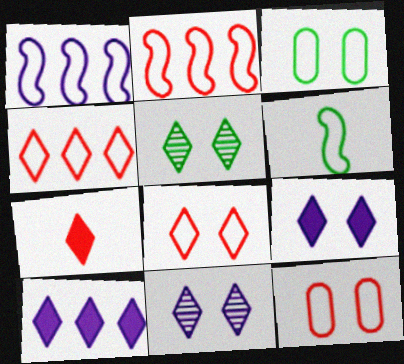[[5, 8, 9]]